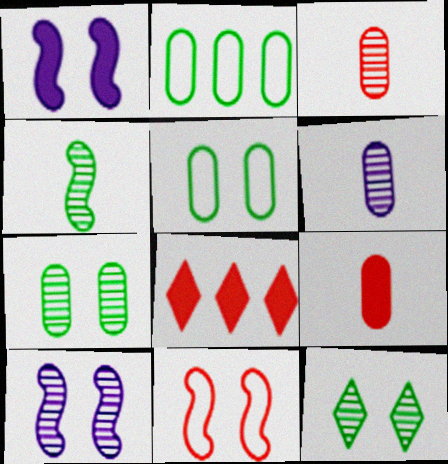[[3, 8, 11]]